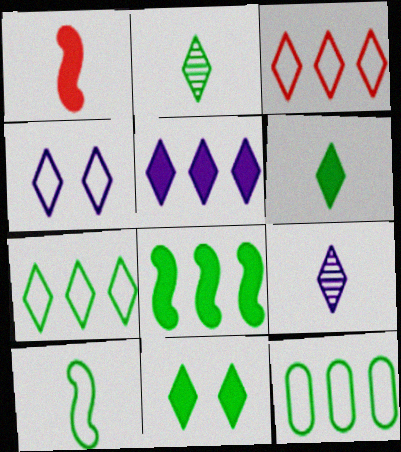[[2, 7, 11], 
[3, 9, 11], 
[4, 5, 9]]